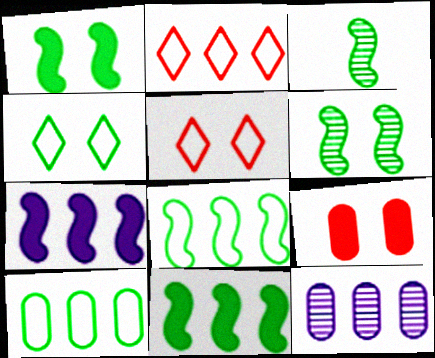[[1, 3, 8], 
[2, 11, 12]]